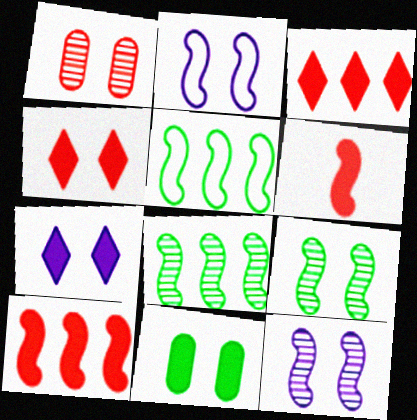[[2, 6, 8], 
[5, 6, 12]]